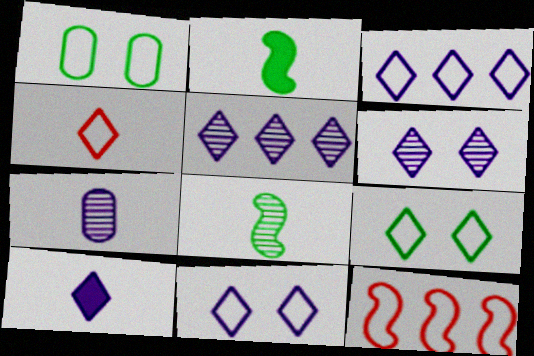[[2, 4, 7], 
[3, 4, 9], 
[3, 6, 10], 
[5, 10, 11]]